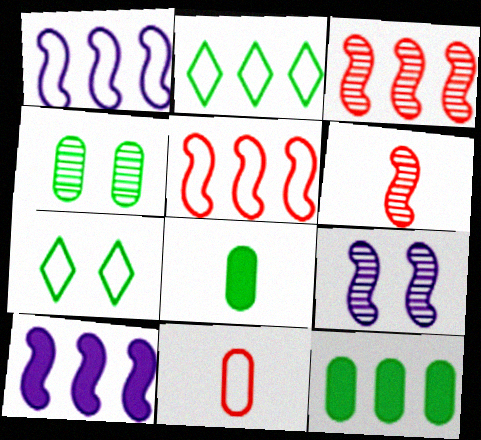[[1, 7, 11]]